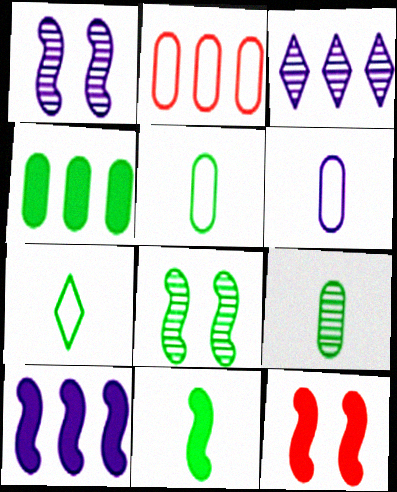[[3, 5, 12], 
[4, 7, 8], 
[7, 9, 11], 
[10, 11, 12]]